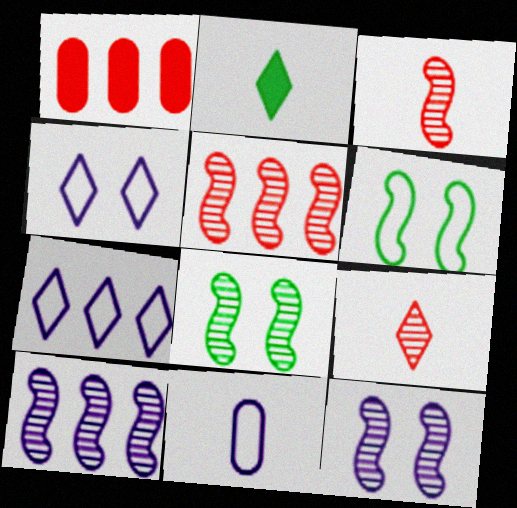[[2, 3, 11], 
[3, 8, 10]]